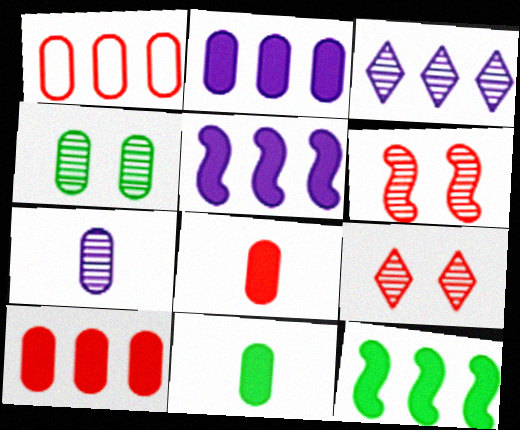[[1, 3, 12]]